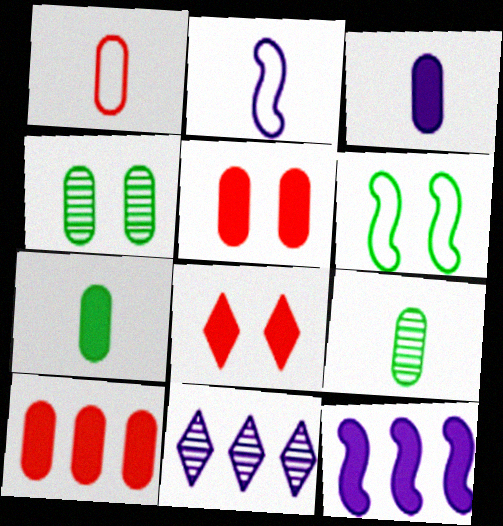[[1, 3, 9], 
[7, 8, 12]]